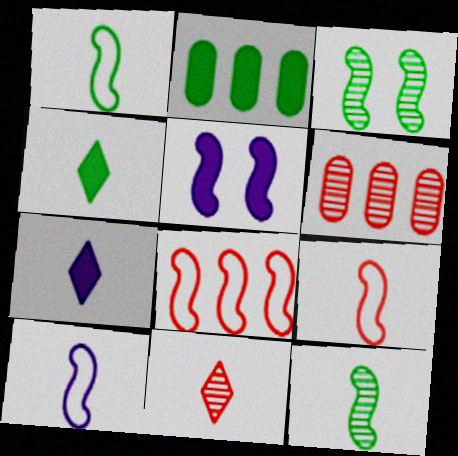[[1, 9, 10], 
[5, 8, 12]]